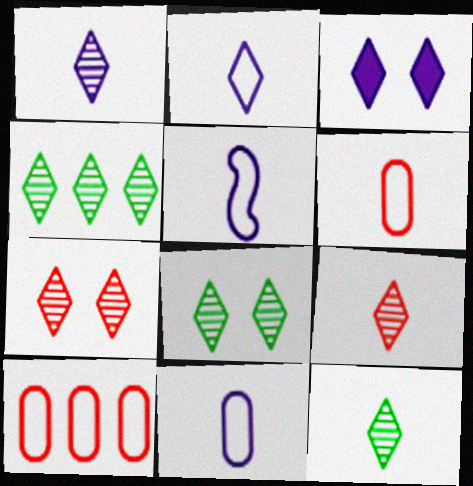[[1, 4, 7], 
[1, 9, 12], 
[2, 5, 11], 
[4, 8, 12]]